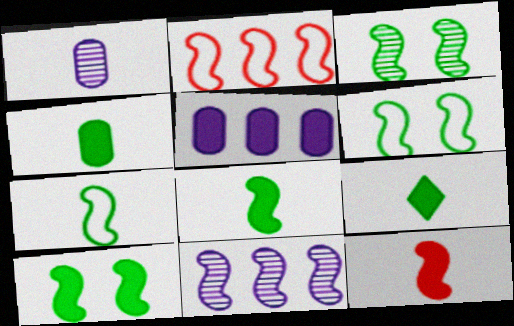[[3, 6, 10], 
[4, 8, 9], 
[6, 11, 12]]